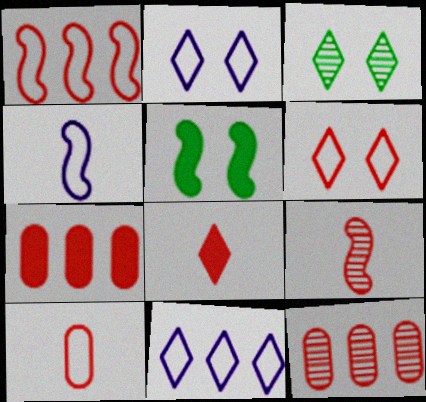[[1, 6, 10], 
[3, 4, 7], 
[3, 8, 11], 
[6, 7, 9], 
[8, 9, 10]]